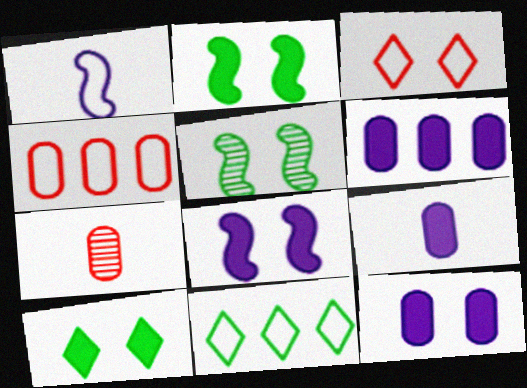[[3, 5, 12], 
[6, 9, 12], 
[7, 8, 11]]